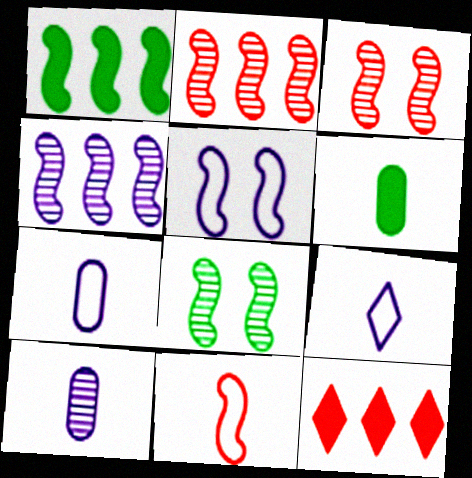[[7, 8, 12]]